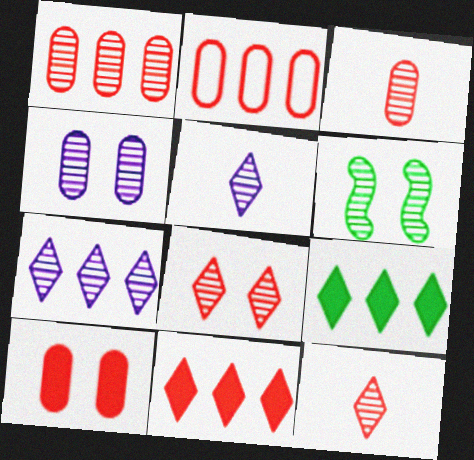[[1, 5, 6], 
[2, 3, 10], 
[3, 6, 7], 
[4, 6, 8]]